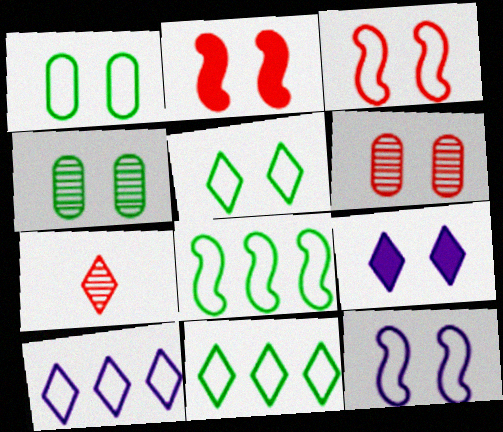[[3, 4, 9], 
[7, 9, 11]]